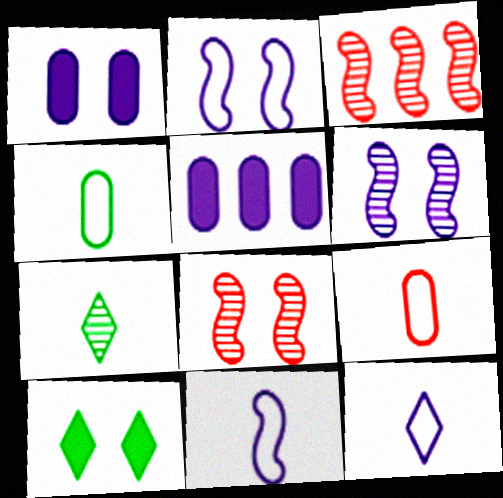[[5, 6, 12]]